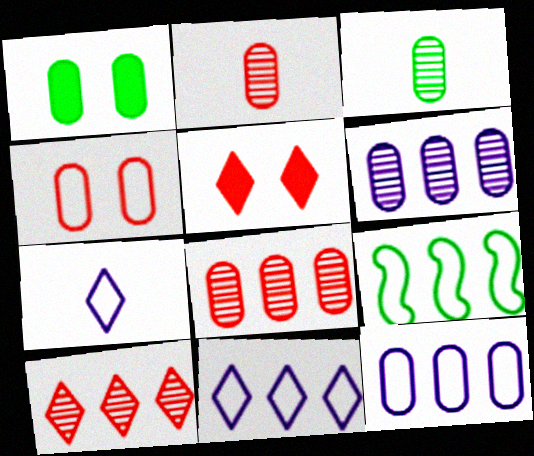[[1, 2, 12], 
[4, 7, 9]]